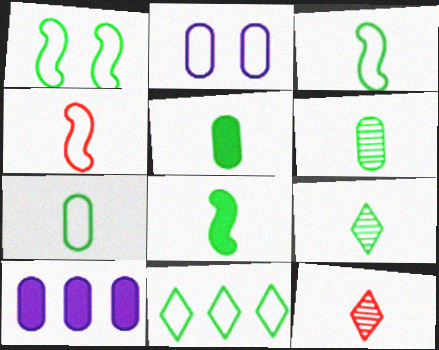[[1, 7, 11], 
[1, 10, 12], 
[2, 4, 11], 
[3, 5, 9], 
[5, 6, 7], 
[7, 8, 9]]